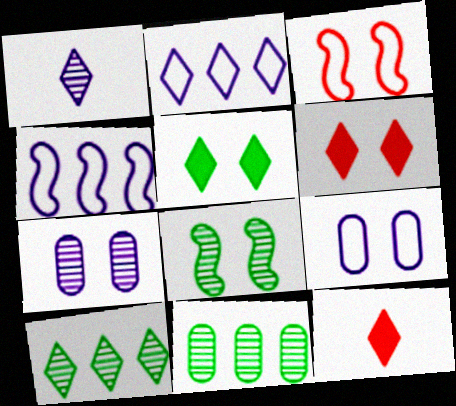[[3, 5, 7], 
[6, 8, 9]]